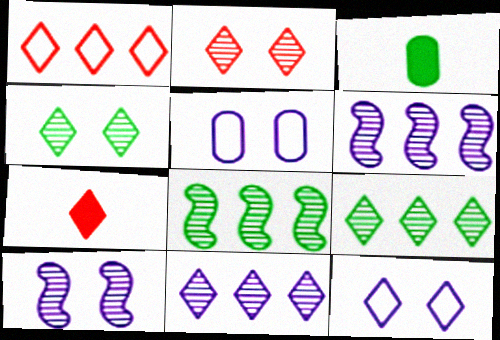[[1, 2, 7], 
[1, 3, 10], 
[5, 7, 8], 
[7, 9, 12]]